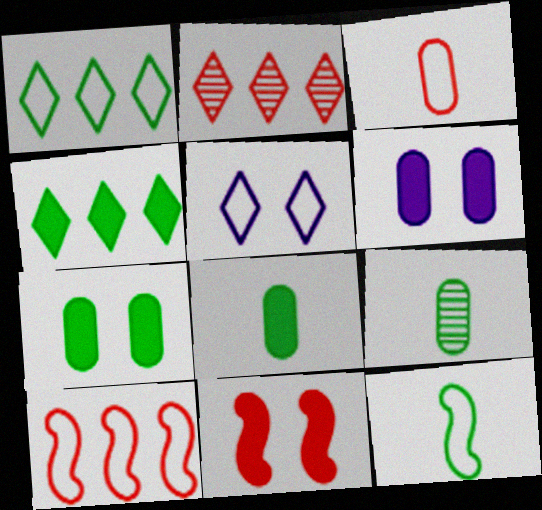[[2, 3, 11], 
[2, 6, 12]]